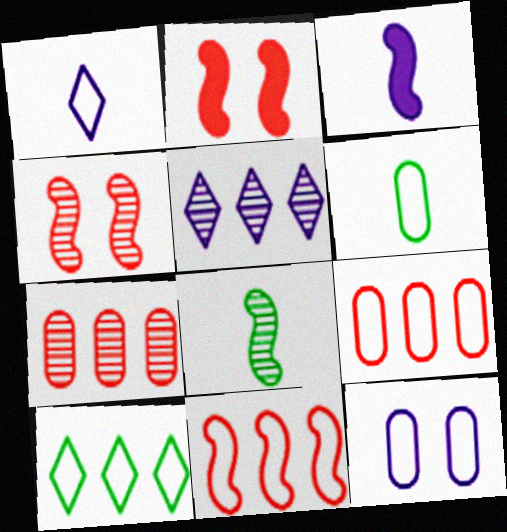[[2, 5, 6], 
[3, 5, 12], 
[6, 9, 12]]